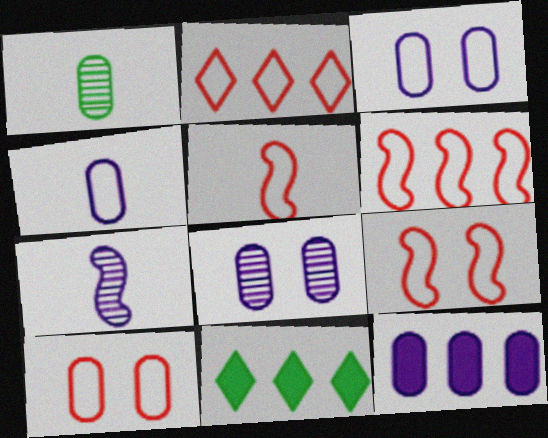[[1, 10, 12], 
[2, 5, 10], 
[4, 8, 12], 
[5, 6, 9], 
[5, 8, 11], 
[7, 10, 11]]